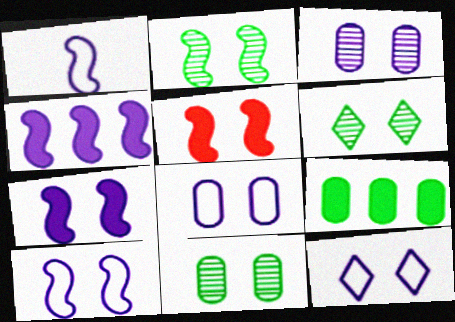[[2, 5, 10], 
[2, 6, 11], 
[3, 7, 12], 
[5, 6, 8], 
[5, 11, 12], 
[8, 10, 12]]